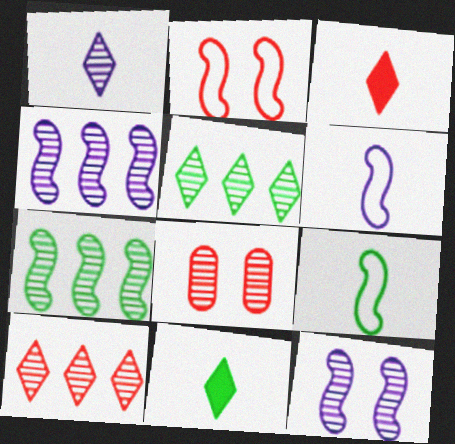[[1, 7, 8]]